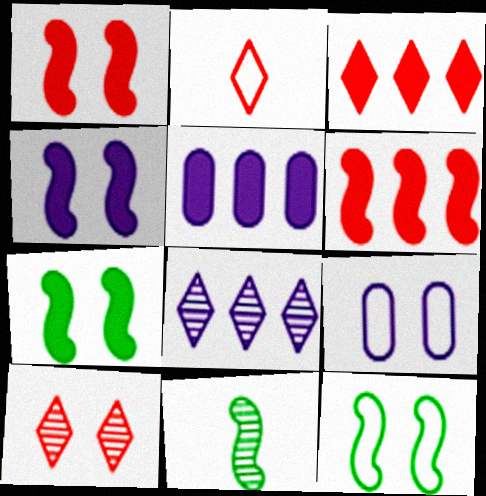[[1, 4, 7], 
[2, 3, 10], 
[3, 9, 11], 
[7, 9, 10]]